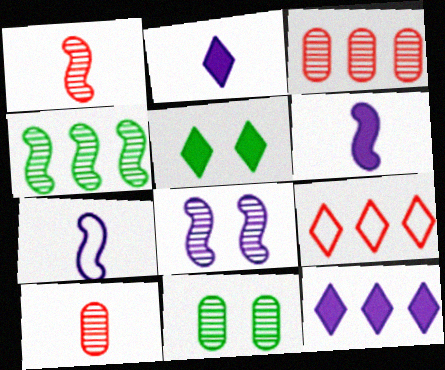[[1, 4, 8], 
[3, 5, 7], 
[6, 9, 11]]